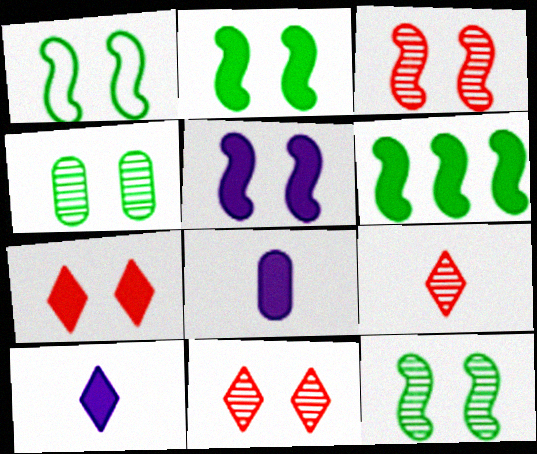[[1, 2, 12], 
[1, 3, 5], 
[6, 7, 8]]